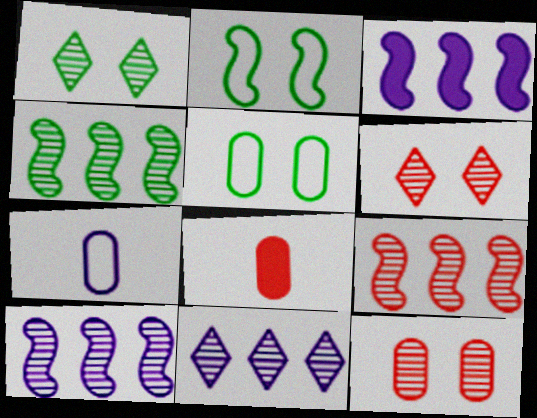[[2, 8, 11], 
[4, 9, 10]]